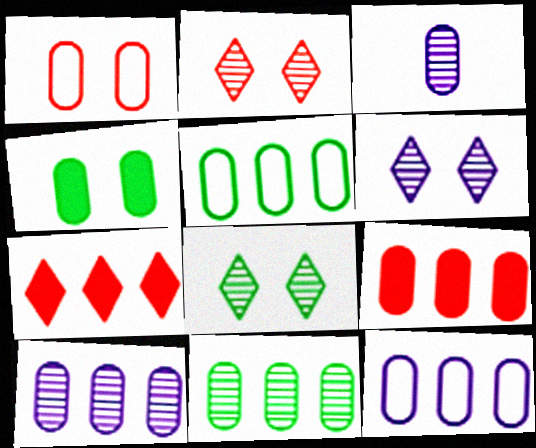[[2, 6, 8], 
[5, 9, 10], 
[9, 11, 12]]